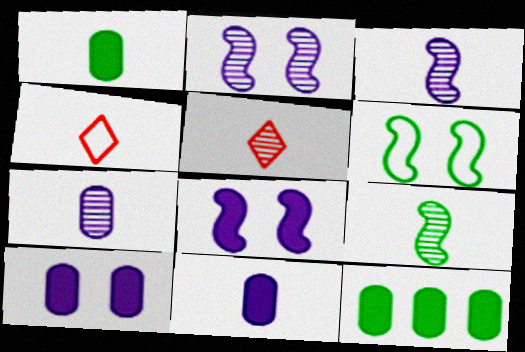[[1, 3, 4], 
[2, 4, 12], 
[4, 9, 11], 
[5, 7, 9]]